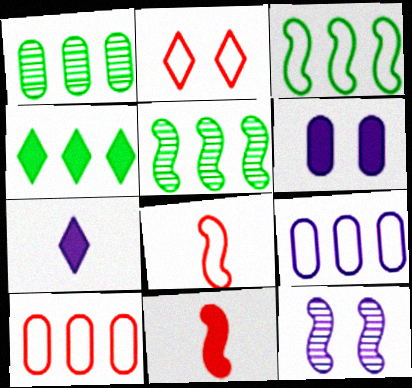[[1, 3, 4], 
[2, 8, 10], 
[3, 11, 12], 
[4, 6, 11], 
[7, 9, 12]]